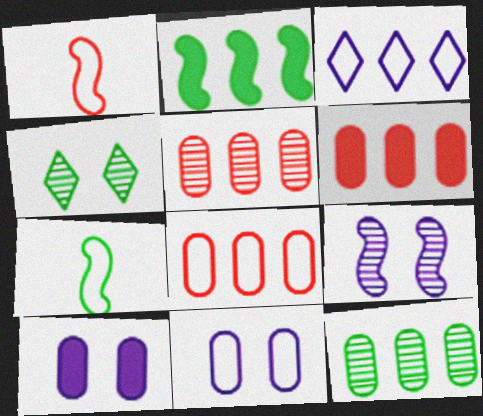[[1, 2, 9], 
[2, 3, 5], 
[5, 6, 8]]